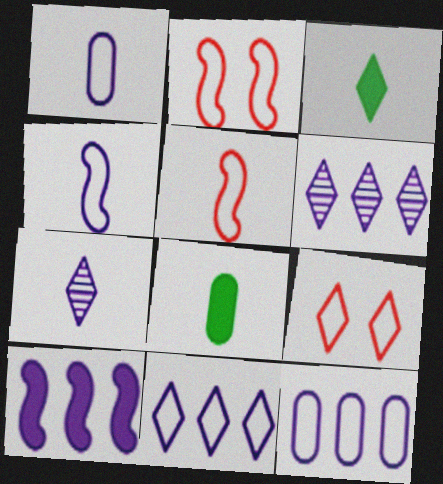[[2, 6, 8], 
[3, 6, 9], 
[5, 7, 8], 
[6, 10, 12]]